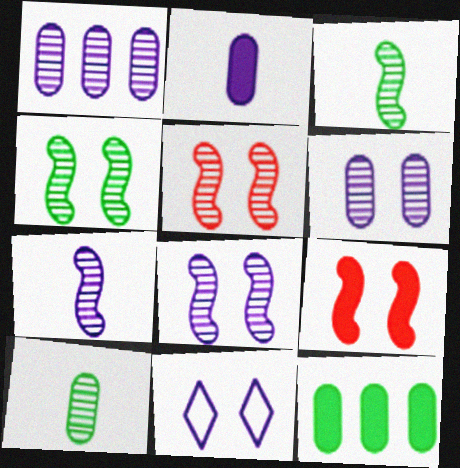[[4, 5, 8]]